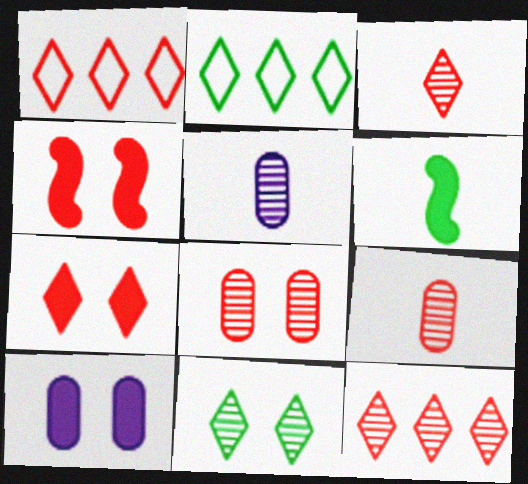[[1, 3, 7], 
[1, 4, 9], 
[2, 4, 5]]